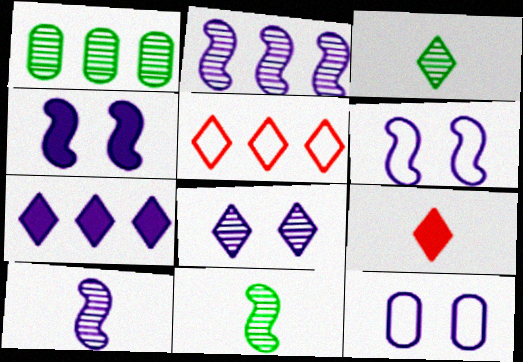[[1, 6, 9], 
[4, 8, 12], 
[7, 10, 12]]